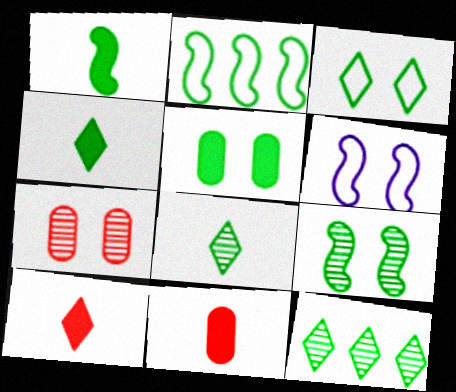[[1, 2, 9], 
[2, 5, 8], 
[3, 4, 12], 
[3, 5, 9], 
[6, 11, 12]]